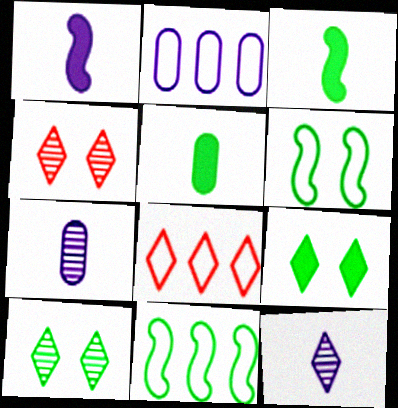[[2, 3, 4], 
[2, 8, 11], 
[5, 10, 11], 
[8, 9, 12]]